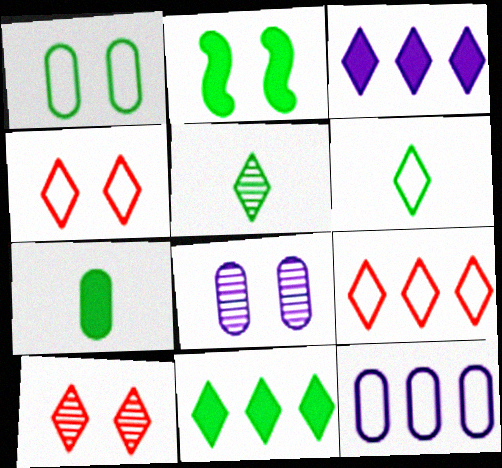[[2, 4, 8], 
[2, 7, 11], 
[3, 4, 5], 
[3, 6, 10]]